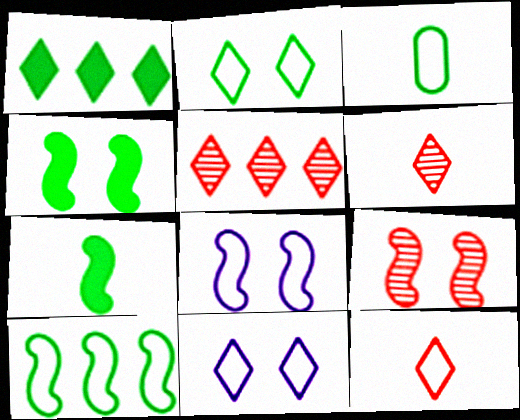[[1, 6, 11], 
[2, 3, 10], 
[4, 8, 9]]